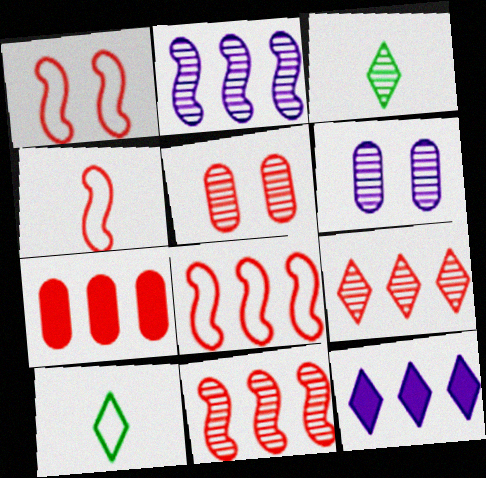[[1, 4, 8], 
[2, 3, 5], 
[3, 6, 11], 
[7, 8, 9]]